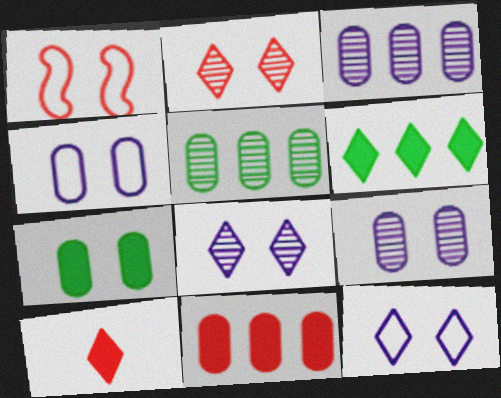[[1, 7, 8]]